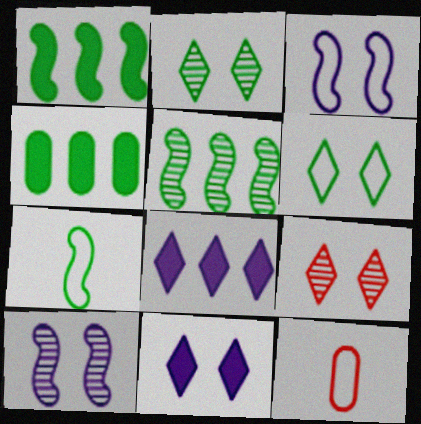[[2, 4, 7], 
[5, 11, 12], 
[6, 9, 11]]